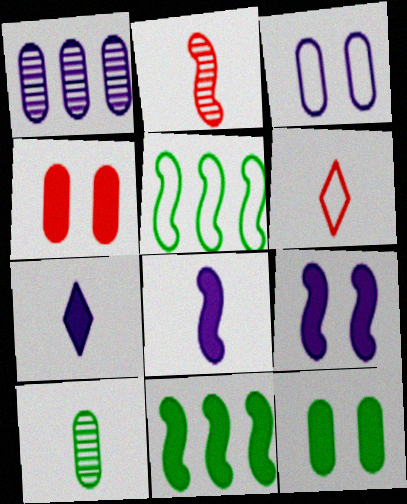[[2, 5, 9], 
[3, 5, 6], 
[4, 7, 11], 
[6, 8, 10]]